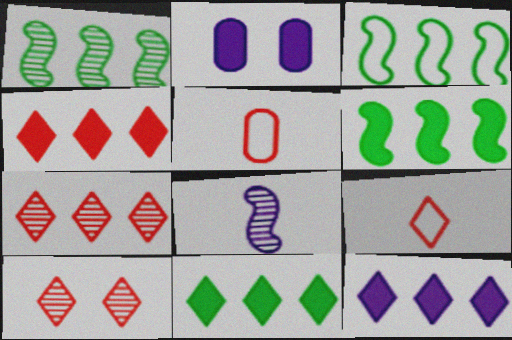[[1, 2, 9], 
[1, 3, 6], 
[4, 9, 10], 
[4, 11, 12]]